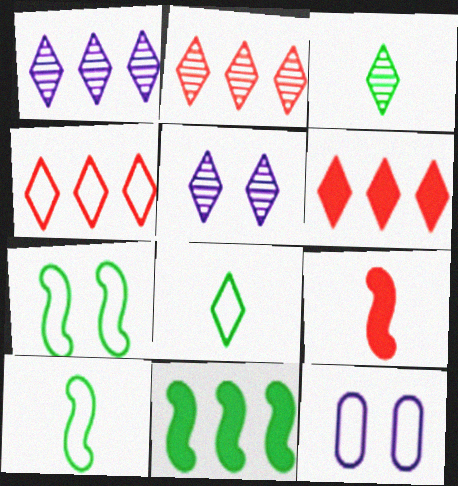[[2, 3, 5], 
[2, 4, 6], 
[4, 10, 12], 
[5, 6, 8]]